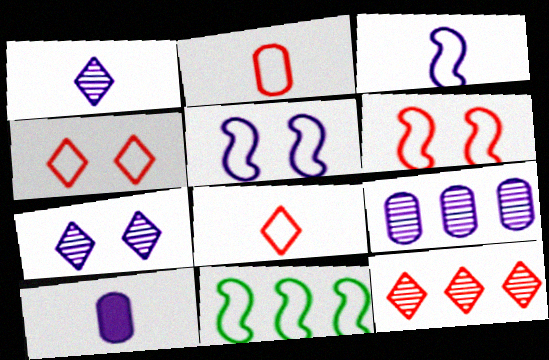[[1, 3, 10], 
[3, 6, 11]]